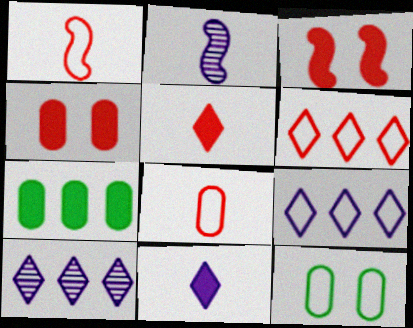[[1, 9, 12], 
[3, 7, 11]]